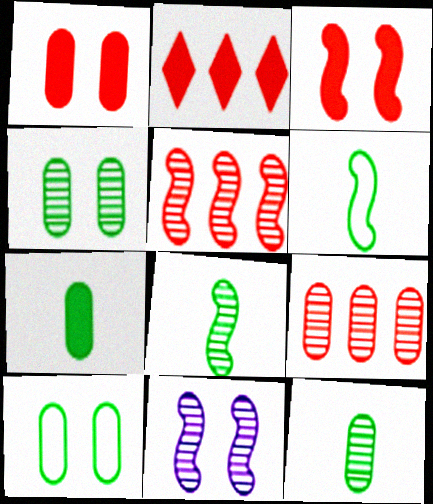[[5, 8, 11]]